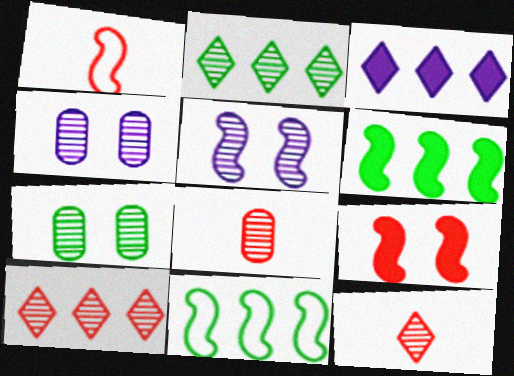[[1, 3, 7], 
[1, 5, 6], 
[2, 5, 8]]